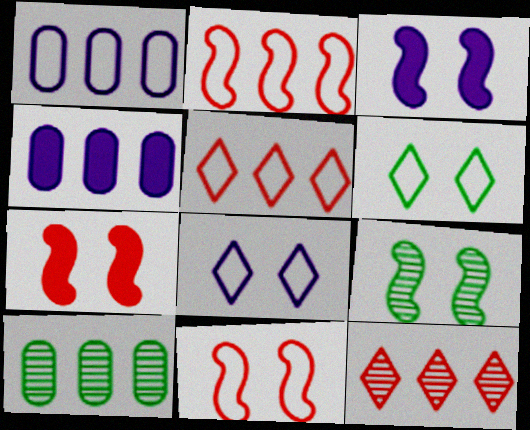[[3, 9, 11]]